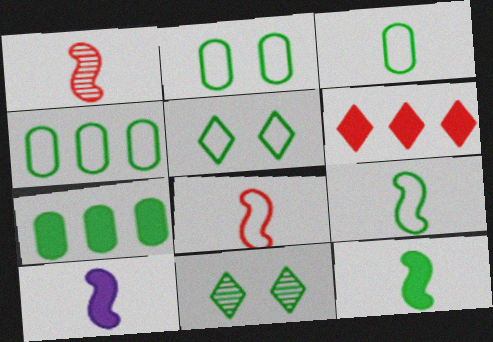[[1, 9, 10], 
[2, 3, 4], 
[4, 5, 9], 
[4, 11, 12], 
[7, 9, 11]]